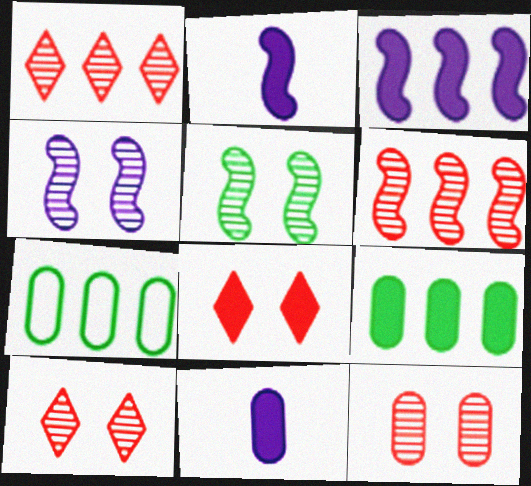[[1, 3, 7], 
[2, 7, 10], 
[2, 8, 9], 
[7, 11, 12]]